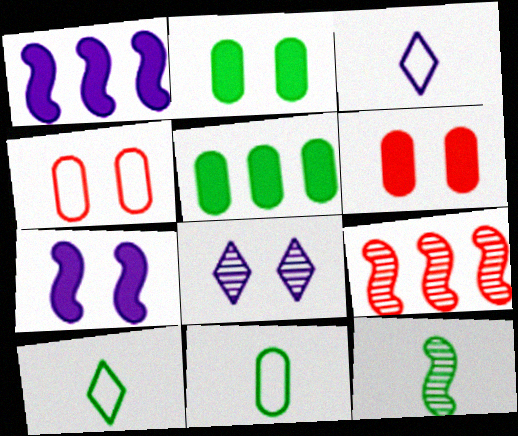[[2, 3, 9]]